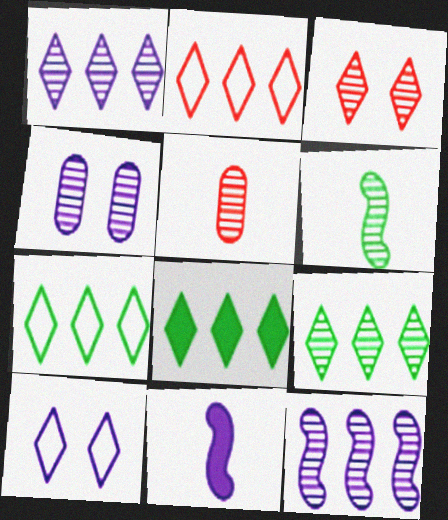[[1, 2, 8], 
[7, 8, 9]]